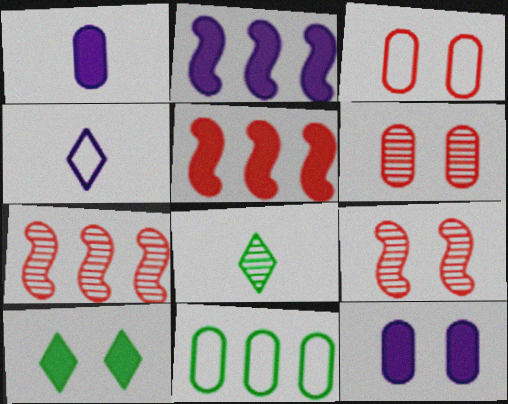[[1, 5, 10], 
[1, 6, 11], 
[2, 3, 8]]